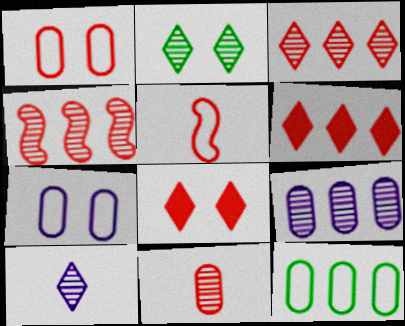[[2, 3, 10]]